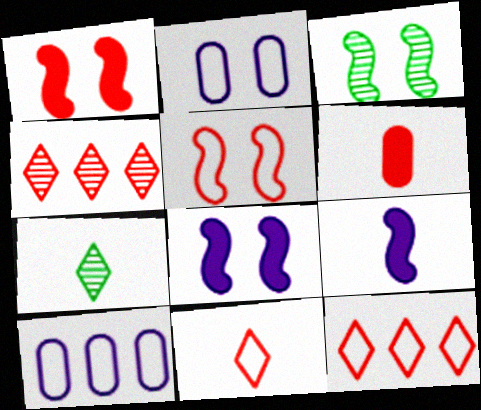[[1, 7, 10], 
[3, 5, 8], 
[4, 5, 6]]